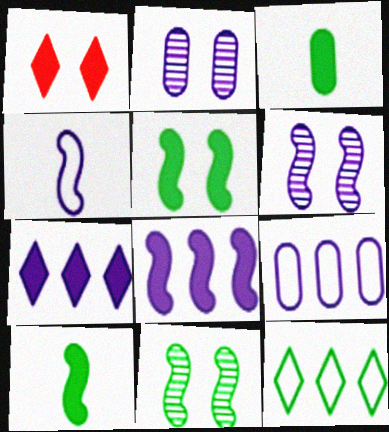[[1, 3, 8], 
[2, 4, 7], 
[3, 11, 12], 
[4, 6, 8]]